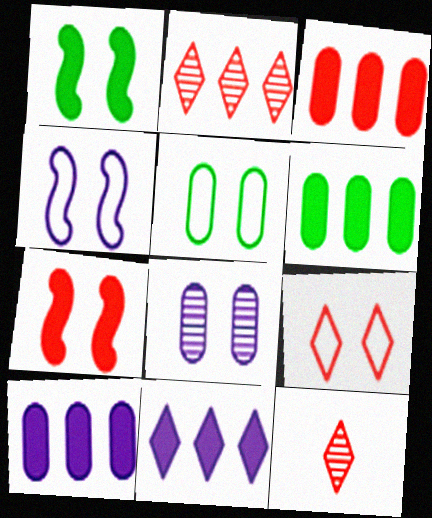[[1, 8, 9], 
[3, 6, 10], 
[4, 5, 9], 
[4, 6, 12]]